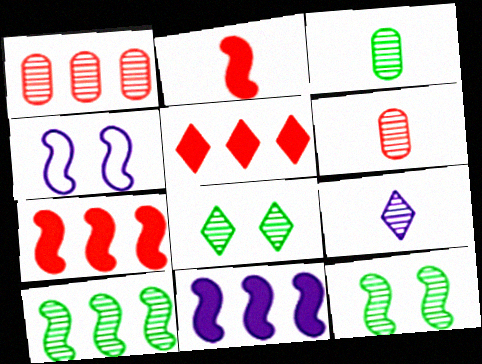[[1, 9, 12], 
[2, 4, 10], 
[3, 4, 5], 
[3, 8, 10]]